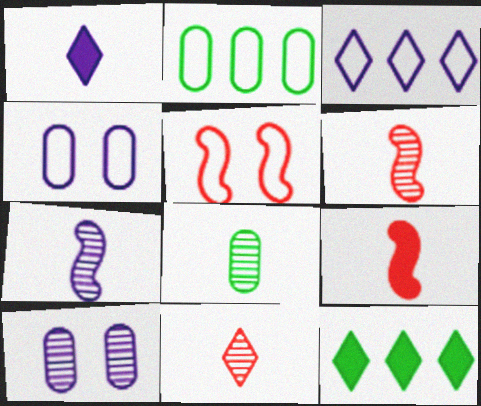[[4, 6, 12], 
[7, 8, 11]]